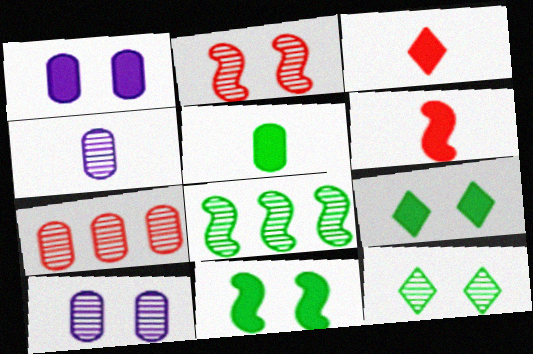[[2, 10, 12]]